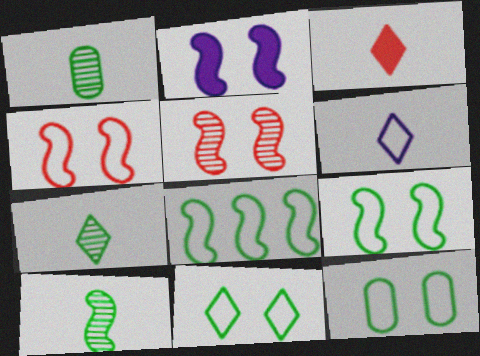[[1, 7, 10], 
[2, 5, 9], 
[3, 6, 7], 
[9, 11, 12]]